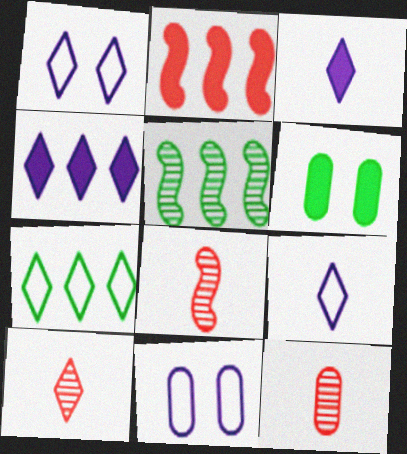[[2, 3, 6], 
[8, 10, 12]]